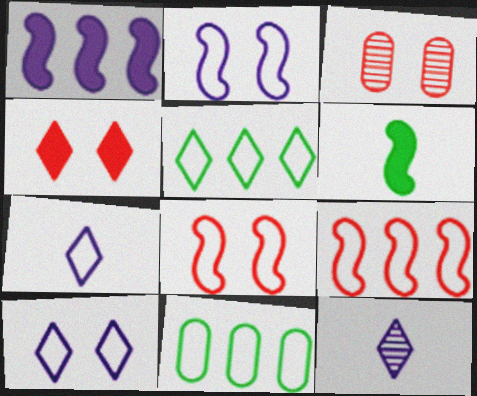[[3, 4, 8], 
[4, 5, 12], 
[7, 8, 11]]